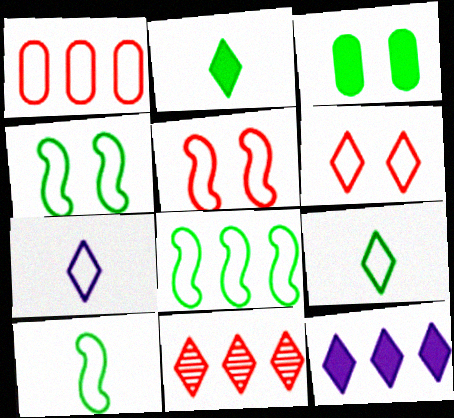[[1, 4, 7], 
[4, 8, 10]]